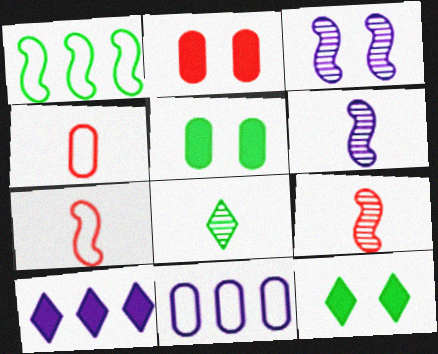[[1, 5, 8], 
[9, 11, 12]]